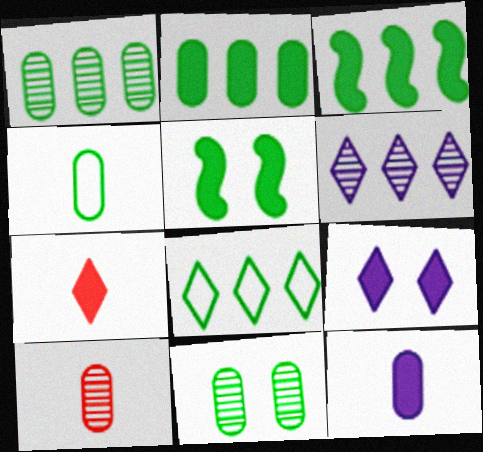[[1, 3, 8], 
[2, 4, 11], 
[4, 10, 12]]